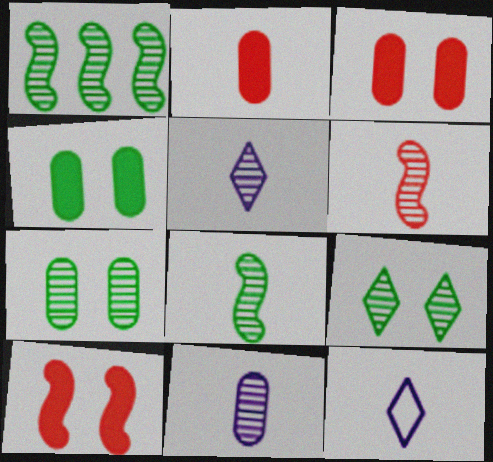[[1, 3, 12], 
[2, 8, 12]]